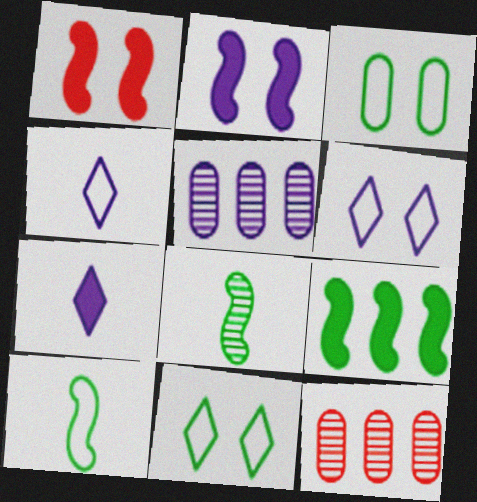[[2, 4, 5]]